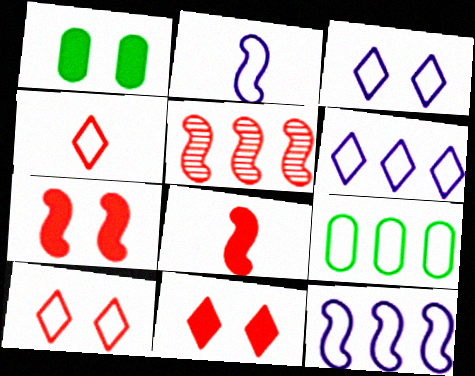[[2, 9, 10]]